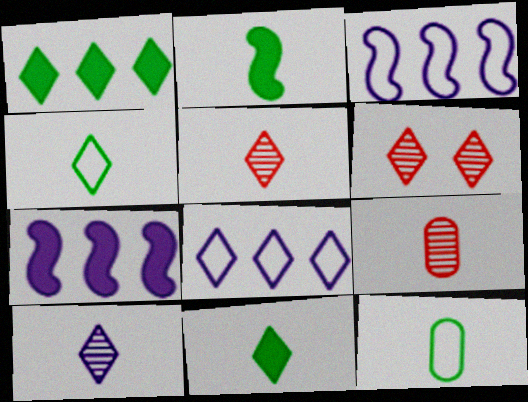[[6, 7, 12], 
[6, 8, 11]]